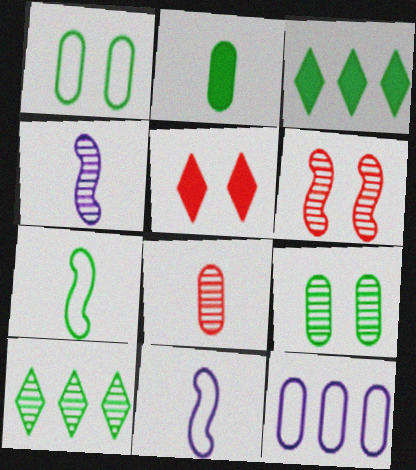[[3, 7, 9]]